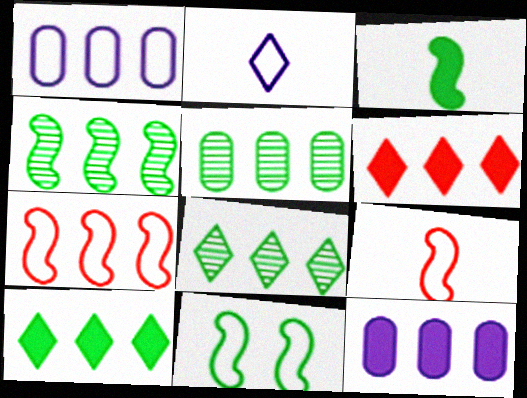[[1, 4, 6], 
[3, 4, 11], 
[4, 5, 8], 
[7, 8, 12]]